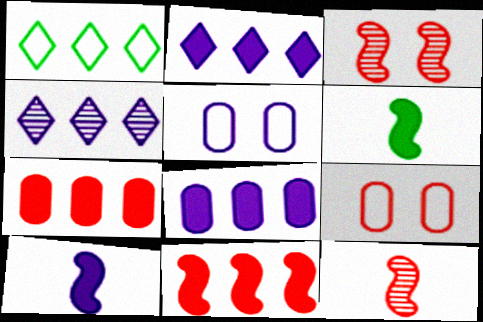[[4, 5, 10], 
[4, 6, 9]]